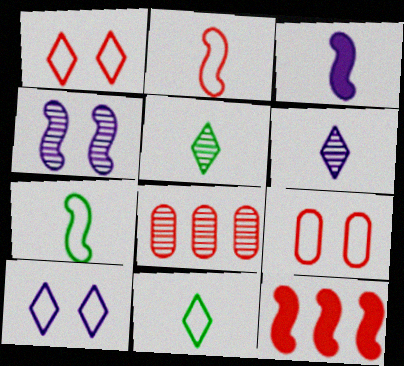[[4, 5, 8], 
[4, 7, 12]]